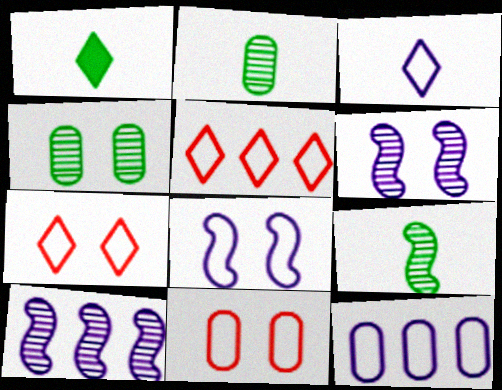[[1, 10, 11], 
[3, 8, 12]]